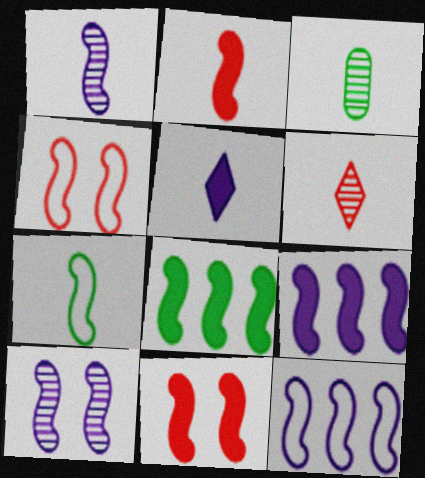[[1, 2, 7], 
[1, 3, 6], 
[1, 4, 8], 
[4, 7, 12]]